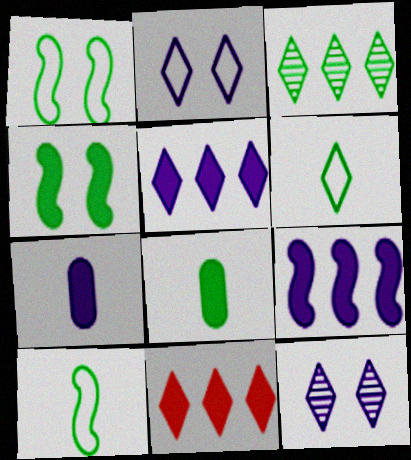[[1, 3, 8], 
[4, 7, 11], 
[6, 11, 12]]